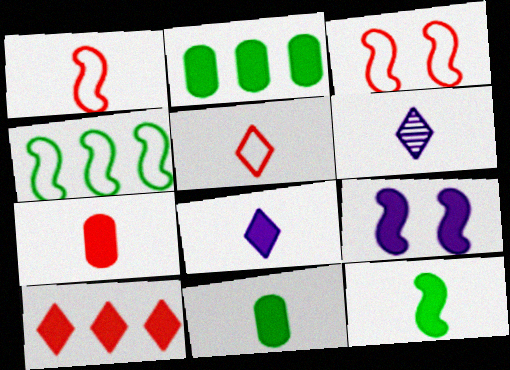[[1, 6, 11], 
[2, 3, 6], 
[7, 8, 12], 
[9, 10, 11]]